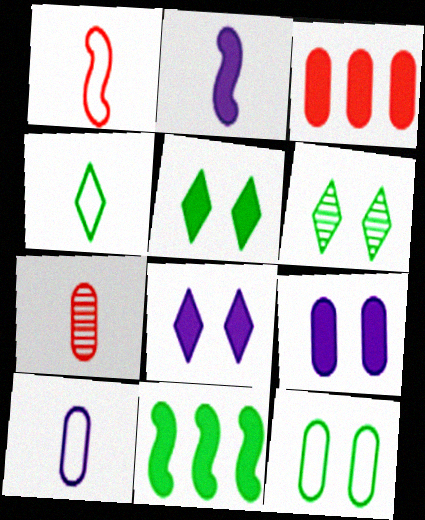[[1, 4, 10], 
[2, 3, 5], 
[2, 4, 7]]